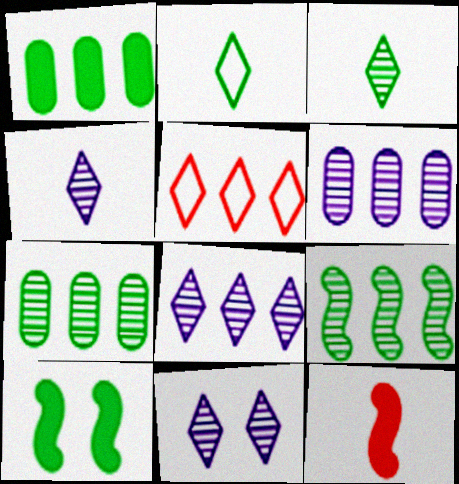[[2, 7, 10], 
[4, 8, 11]]